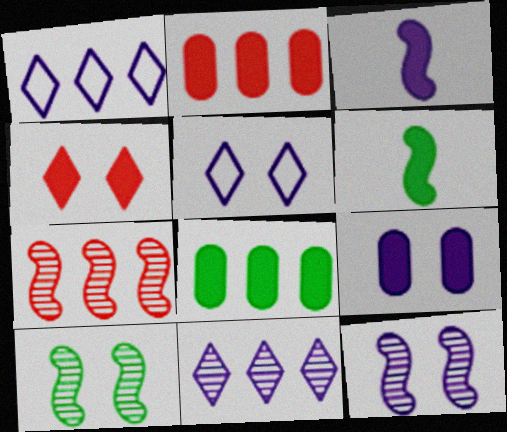[[1, 7, 8], 
[3, 4, 8], 
[5, 9, 12]]